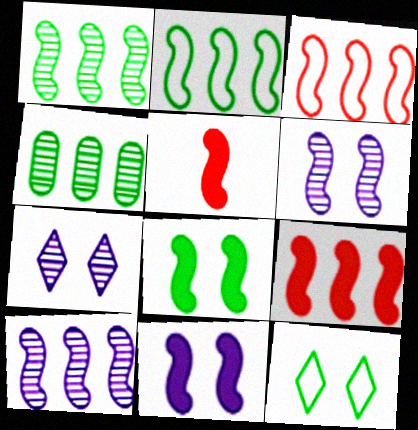[[2, 5, 6], 
[2, 9, 10]]